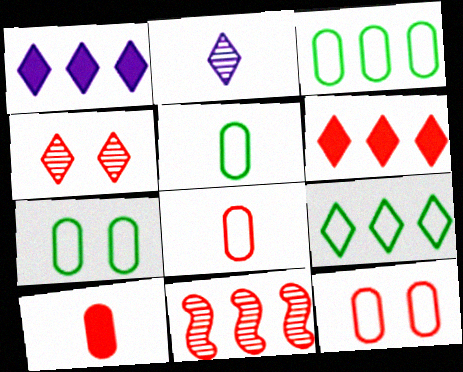[[1, 3, 11], 
[3, 5, 7]]